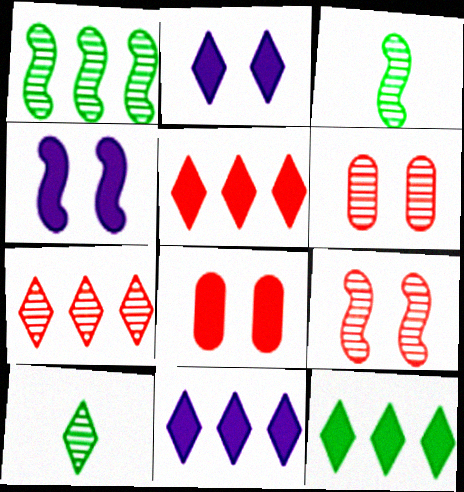[[5, 11, 12]]